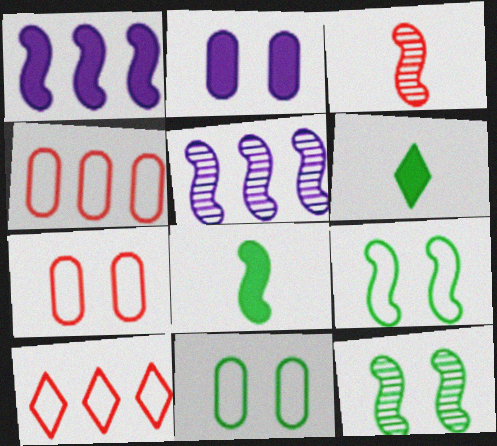[[1, 3, 9], 
[3, 5, 12], 
[5, 6, 7]]